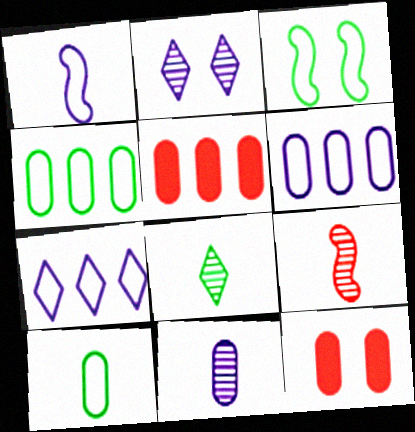[[2, 3, 12], 
[4, 11, 12], 
[8, 9, 11]]